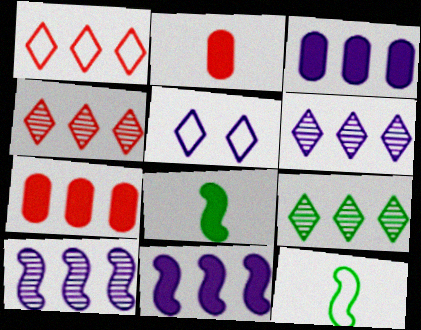[[4, 6, 9]]